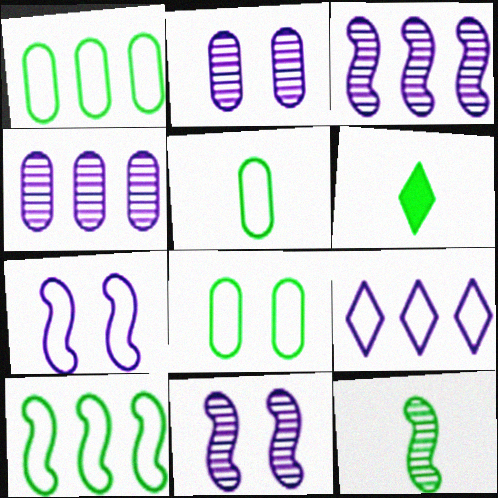[[1, 5, 8], 
[5, 6, 12]]